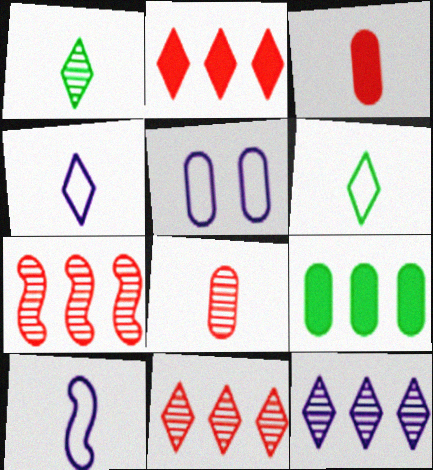[[1, 3, 10], 
[5, 8, 9]]